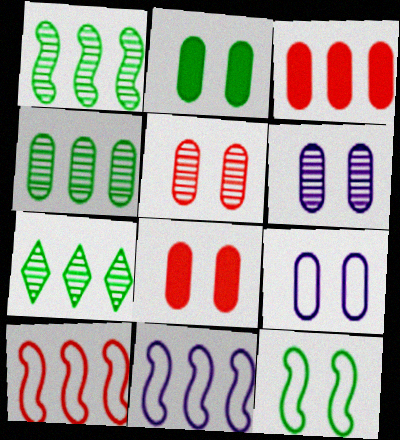[[1, 4, 7], 
[2, 5, 9], 
[3, 7, 11]]